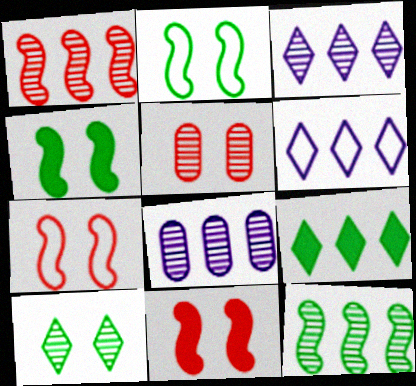[]